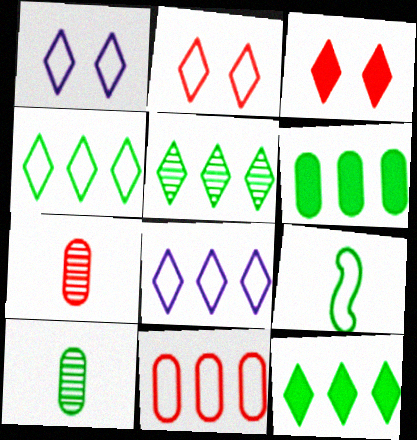[[1, 9, 11], 
[4, 5, 12]]